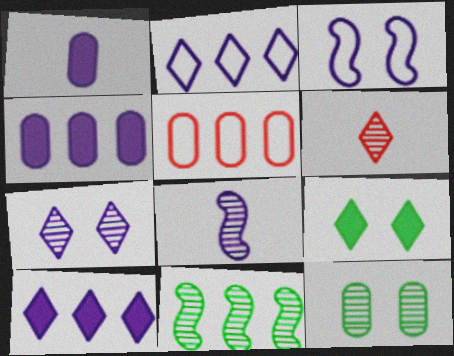[[1, 5, 12], 
[2, 6, 9], 
[5, 8, 9], 
[5, 10, 11]]